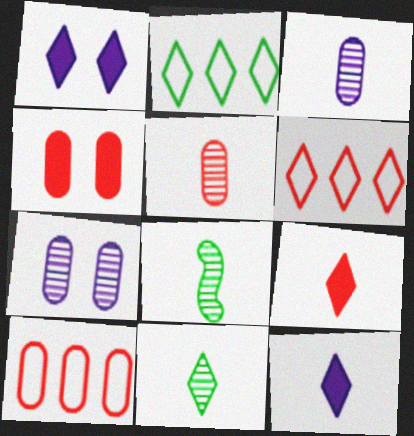[[1, 6, 11], 
[1, 8, 10], 
[4, 5, 10]]